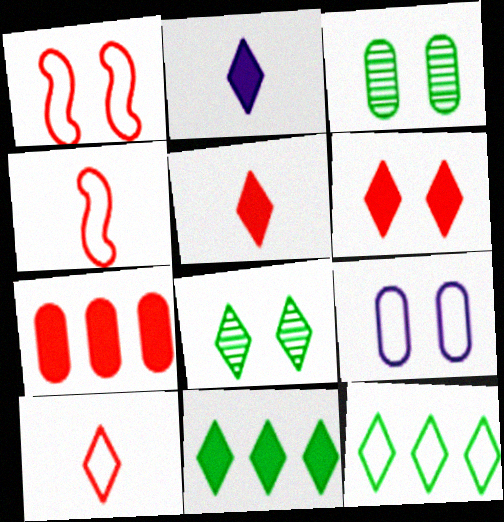[[2, 6, 11], 
[4, 9, 12]]